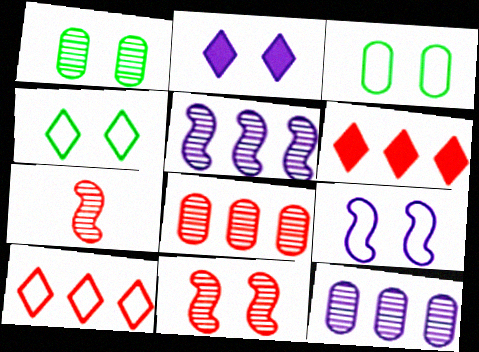[[2, 3, 11]]